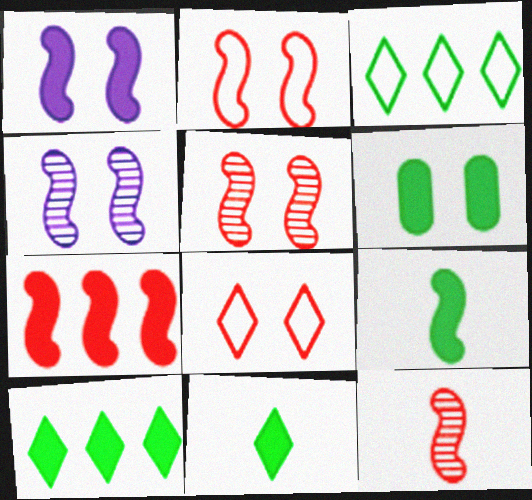[[1, 7, 9], 
[2, 7, 12], 
[4, 6, 8], 
[6, 9, 10]]